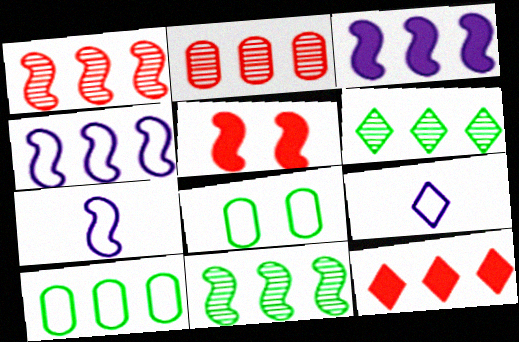[[5, 7, 11]]